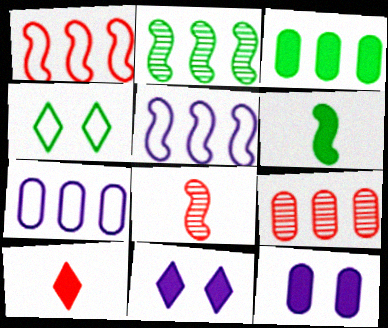[[3, 7, 9]]